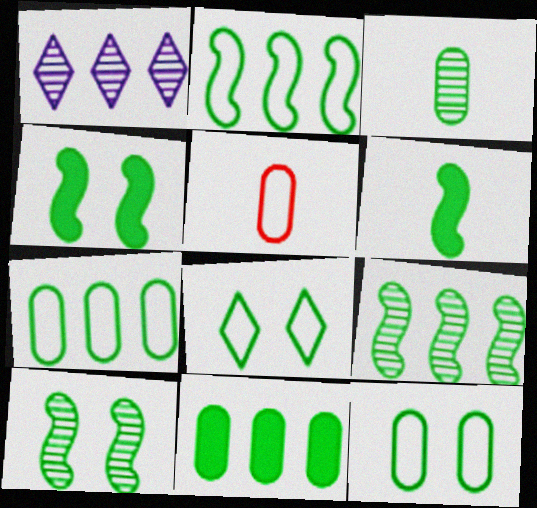[[1, 4, 5], 
[2, 6, 10], 
[3, 11, 12]]